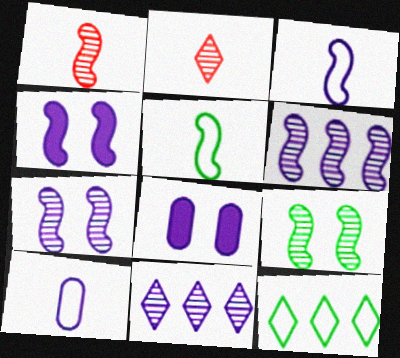[[1, 6, 9], 
[1, 8, 12], 
[3, 4, 6], 
[3, 8, 11], 
[4, 10, 11]]